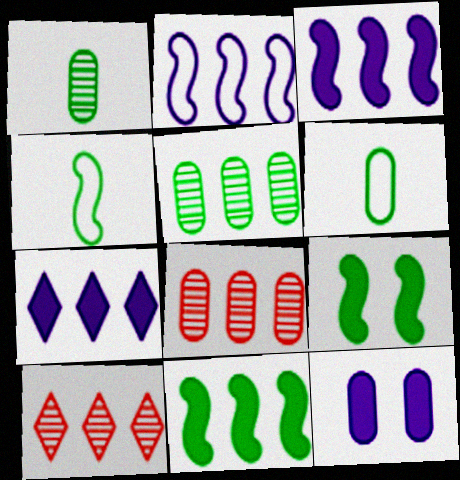[[4, 10, 12], 
[6, 8, 12]]